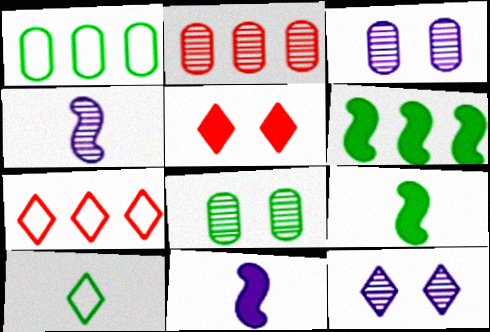[[1, 4, 5], 
[3, 7, 9], 
[6, 8, 10], 
[7, 8, 11]]